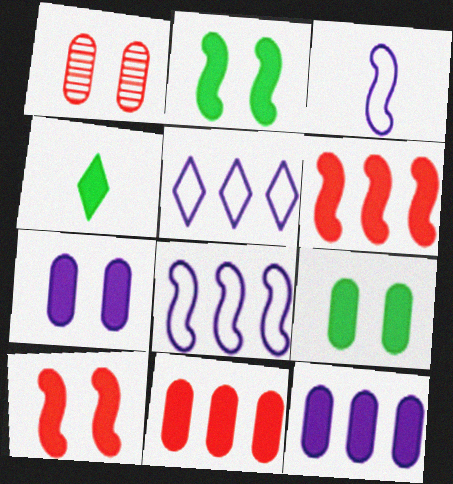[[1, 4, 8], 
[4, 6, 7], 
[4, 10, 12]]